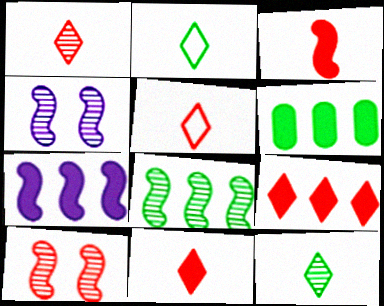[[1, 5, 11], 
[4, 5, 6], 
[6, 7, 9]]